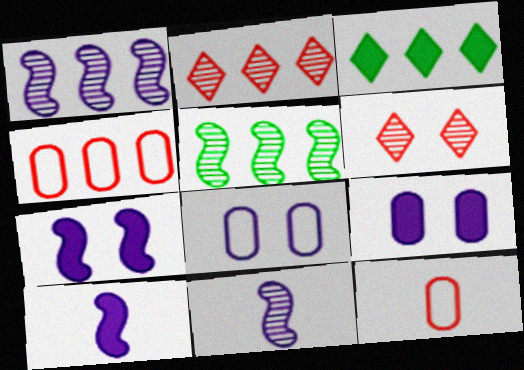[[1, 3, 4]]